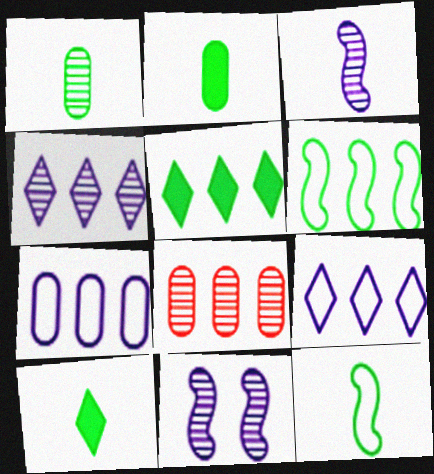[[1, 10, 12]]